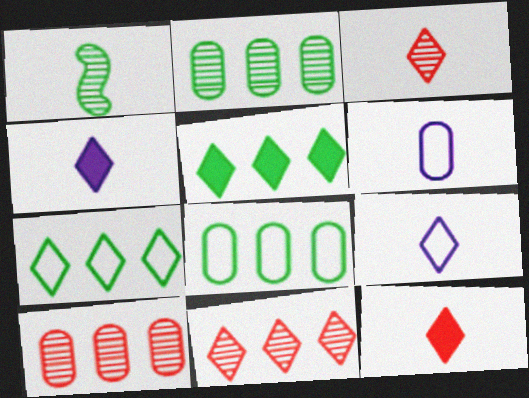[[1, 6, 12]]